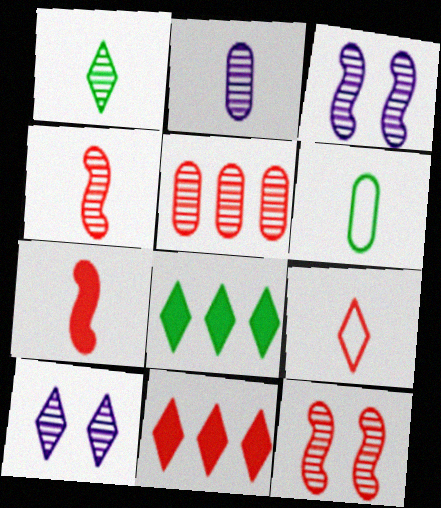[[1, 2, 4], 
[1, 3, 5], 
[3, 6, 11], 
[8, 9, 10]]